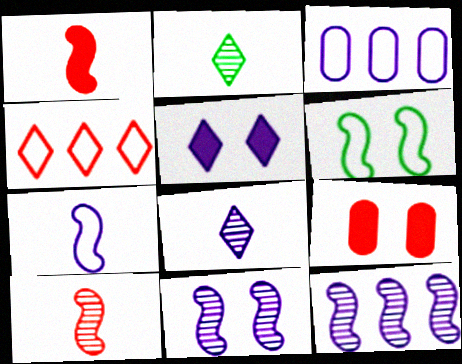[[1, 6, 12], 
[2, 4, 5], 
[4, 9, 10]]